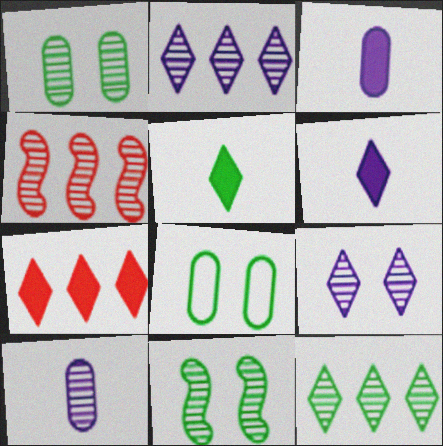[[4, 6, 8]]